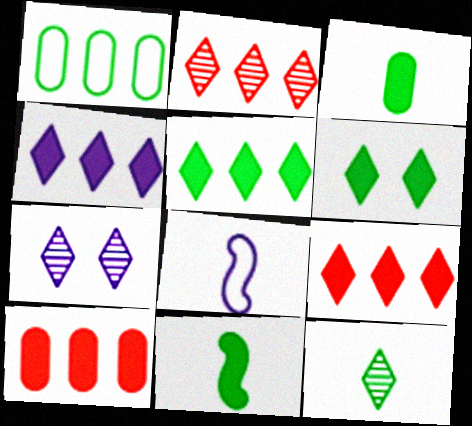[[2, 7, 12], 
[4, 5, 9]]